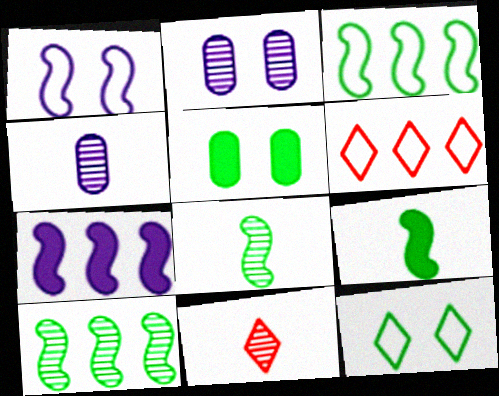[[2, 6, 9], 
[2, 10, 11], 
[4, 8, 11]]